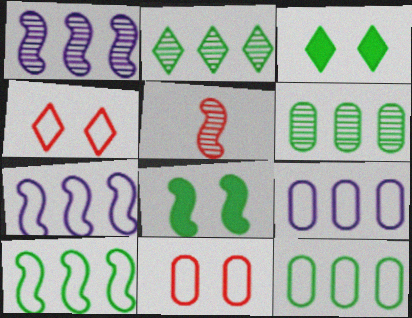[[3, 5, 9], 
[5, 7, 8]]